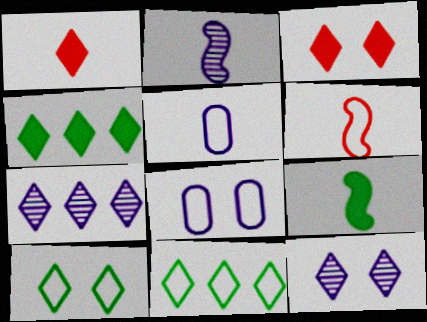[[1, 7, 10], 
[1, 11, 12], 
[2, 6, 9], 
[3, 10, 12], 
[6, 8, 11]]